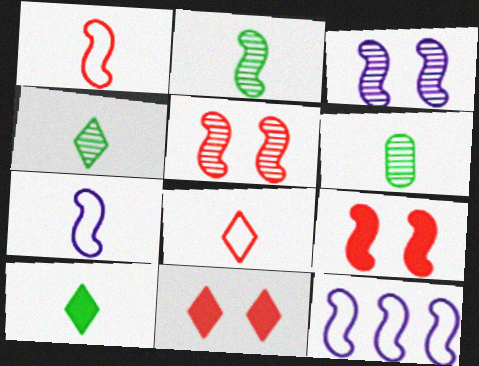[[2, 4, 6], 
[2, 9, 12], 
[6, 11, 12]]